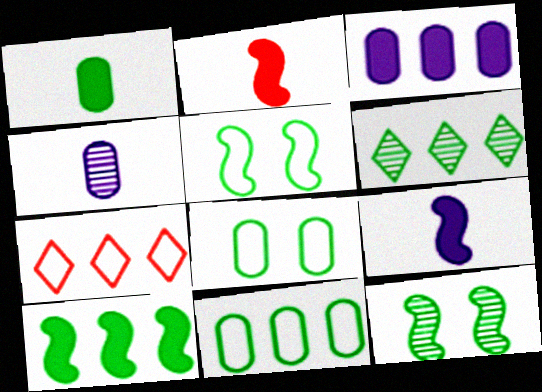[[1, 5, 6], 
[6, 10, 11]]